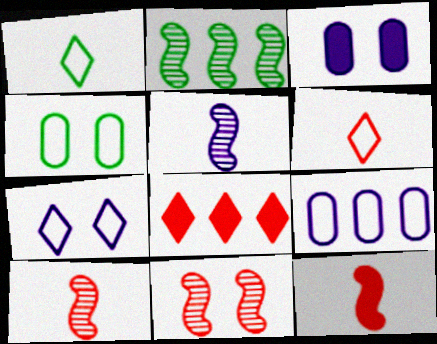[[2, 3, 6], 
[2, 5, 11], 
[2, 8, 9], 
[4, 5, 8]]